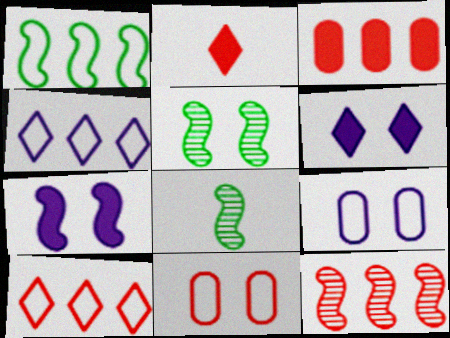[[2, 11, 12], 
[3, 10, 12], 
[5, 6, 11]]